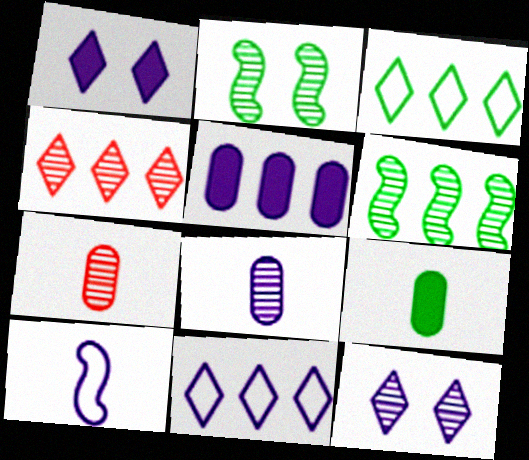[[2, 3, 9], 
[2, 4, 8], 
[5, 10, 12], 
[6, 7, 12]]